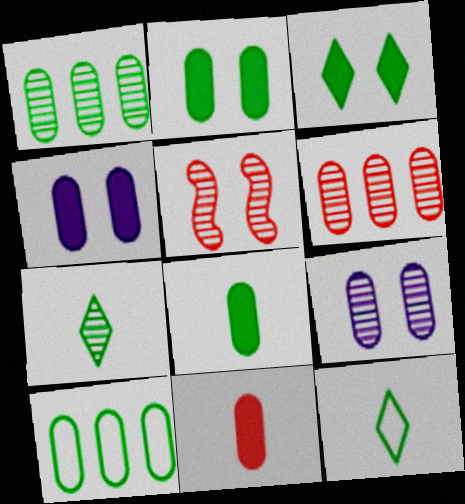[[9, 10, 11]]